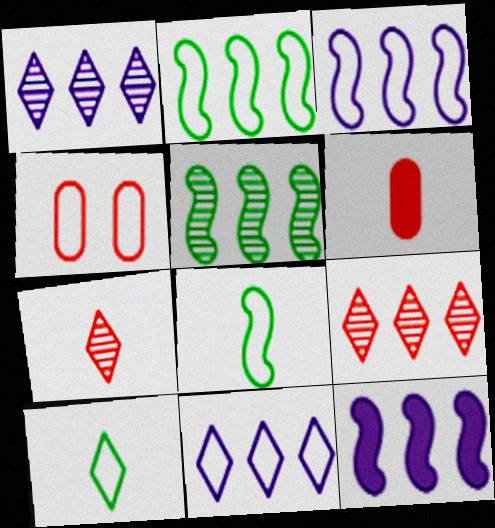[[3, 4, 10], 
[4, 8, 11]]